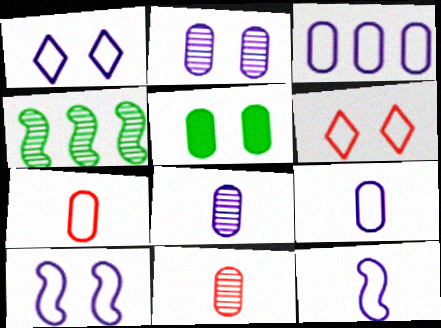[[1, 3, 12], 
[3, 5, 11]]